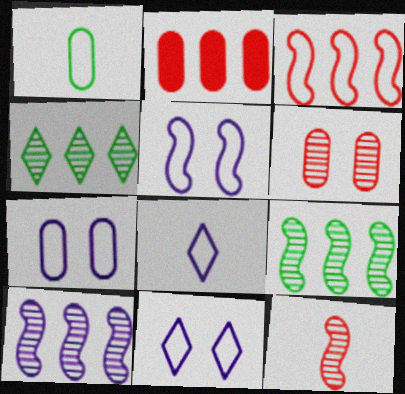[[1, 3, 11], 
[5, 7, 11]]